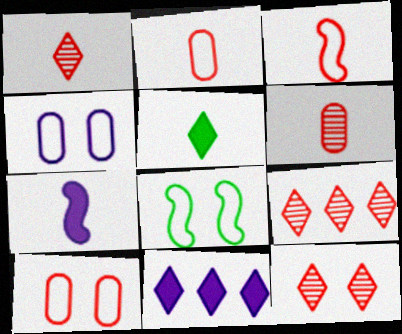[[1, 9, 12], 
[6, 8, 11]]